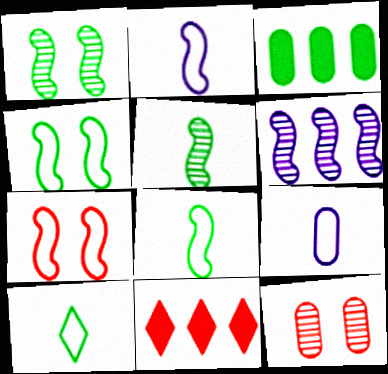[[1, 3, 10], 
[1, 9, 11], 
[3, 9, 12]]